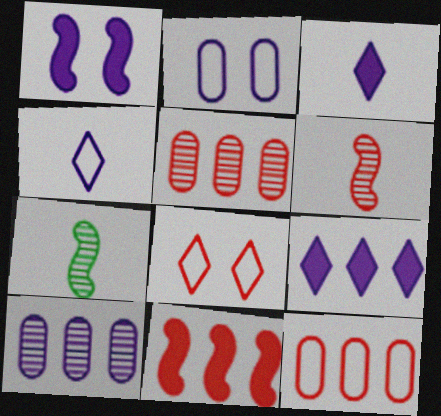[[1, 4, 10]]